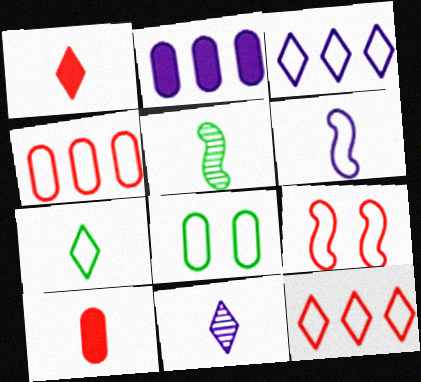[[1, 7, 11], 
[6, 8, 12]]